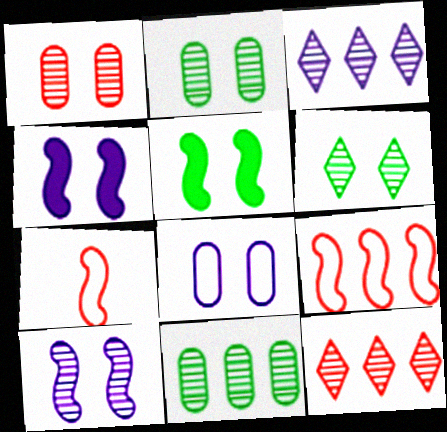[[1, 6, 10]]